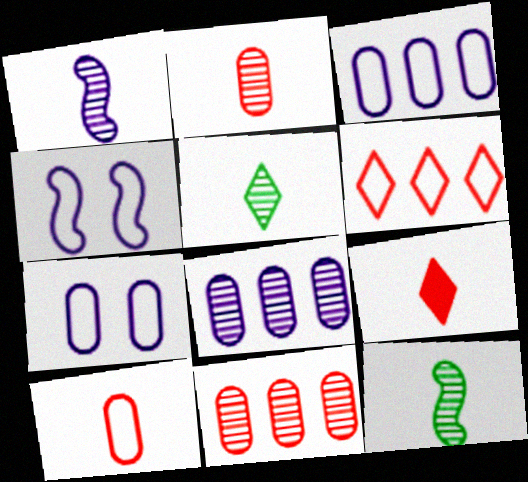[[1, 2, 5]]